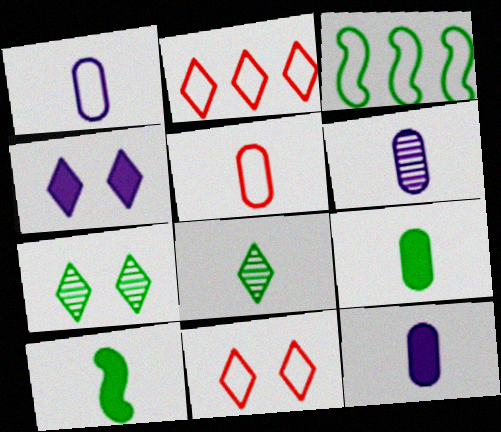[[1, 3, 11], 
[1, 6, 12], 
[2, 4, 8], 
[3, 7, 9], 
[4, 7, 11], 
[5, 6, 9]]